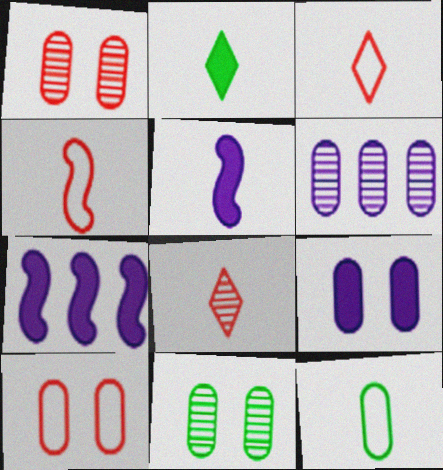[[3, 7, 11], 
[5, 8, 12], 
[9, 10, 11]]